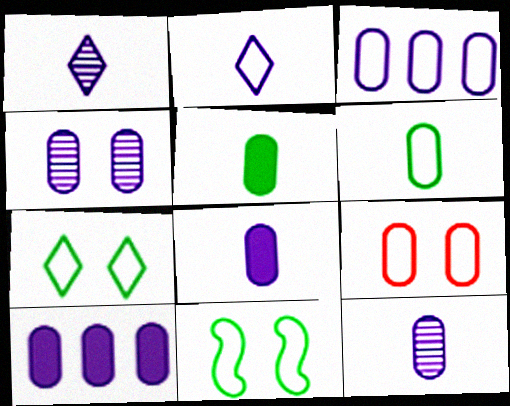[[3, 4, 8], 
[3, 6, 9]]